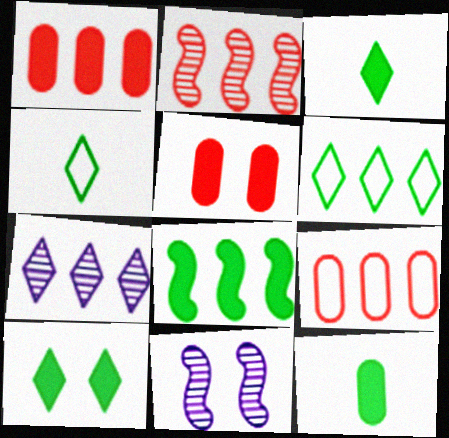[[1, 4, 11], 
[3, 9, 11], 
[7, 8, 9], 
[8, 10, 12]]